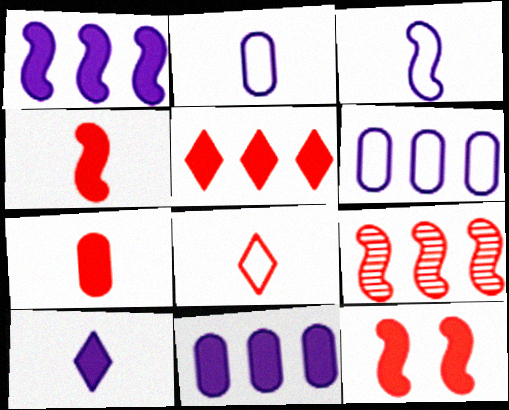[[5, 7, 12]]